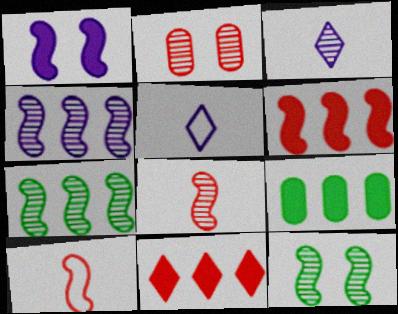[[1, 7, 10], 
[2, 3, 7], 
[2, 10, 11], 
[4, 8, 12]]